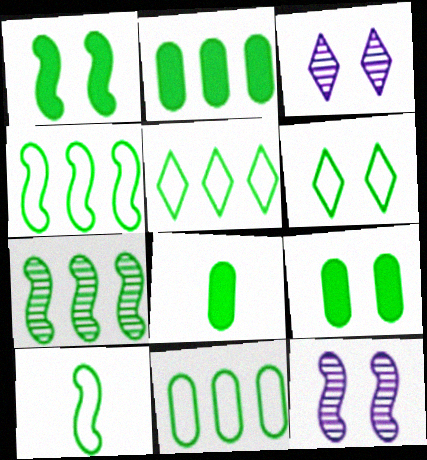[[1, 7, 10], 
[2, 5, 7], 
[2, 8, 9], 
[4, 5, 11], 
[6, 7, 8], 
[6, 10, 11]]